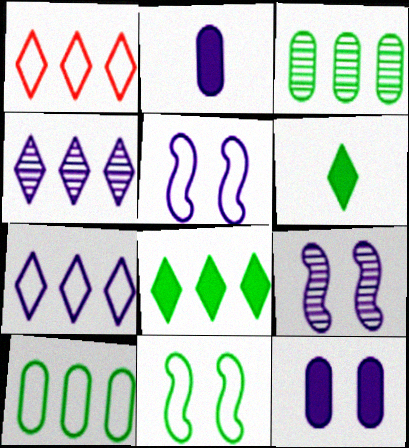[[1, 4, 8], 
[2, 4, 5], 
[2, 7, 9], 
[3, 6, 11]]